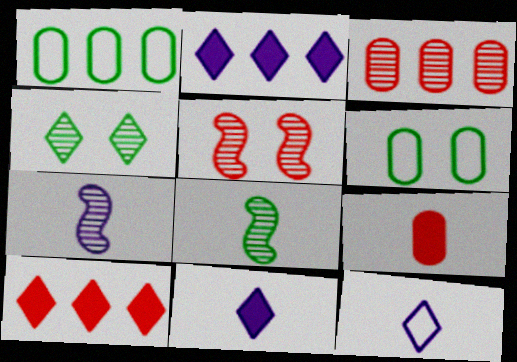[[1, 5, 11], 
[3, 4, 7], 
[4, 10, 12], 
[6, 7, 10], 
[8, 9, 12]]